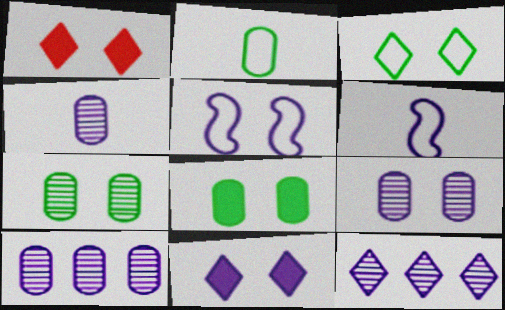[[1, 5, 7], 
[4, 9, 10], 
[5, 9, 11], 
[6, 10, 11]]